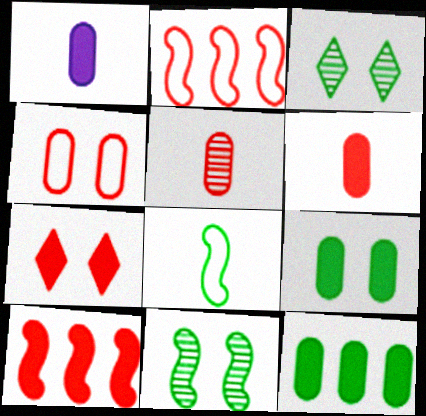[[1, 2, 3], 
[2, 5, 7], 
[3, 8, 12], 
[6, 7, 10]]